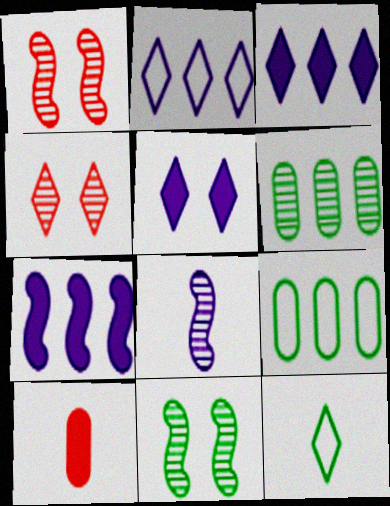[[2, 10, 11], 
[3, 4, 12], 
[4, 6, 8], 
[8, 10, 12]]